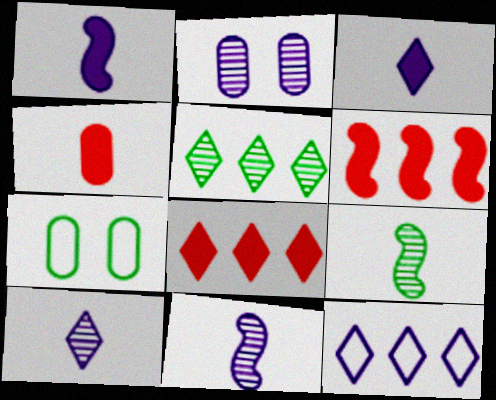[[1, 2, 12], 
[5, 8, 12], 
[6, 7, 10], 
[7, 8, 11]]